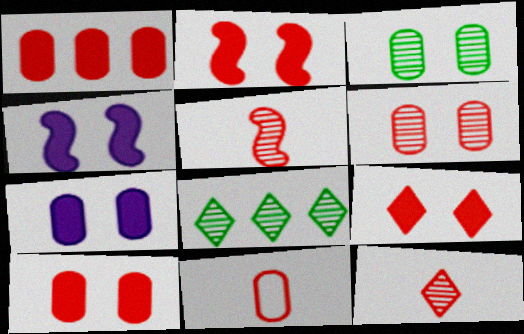[[1, 6, 11], 
[2, 9, 10], 
[4, 8, 11]]